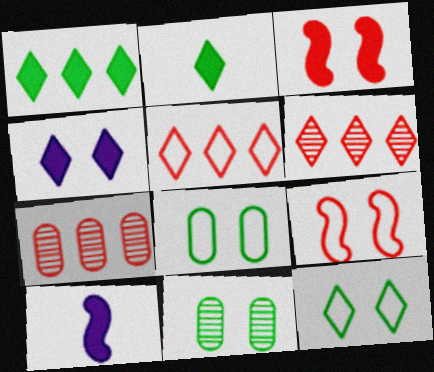[[4, 9, 11], 
[5, 10, 11], 
[6, 8, 10], 
[7, 10, 12]]